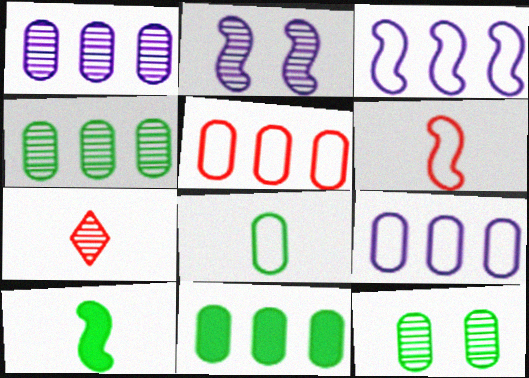[[1, 5, 11], 
[2, 4, 7], 
[8, 11, 12]]